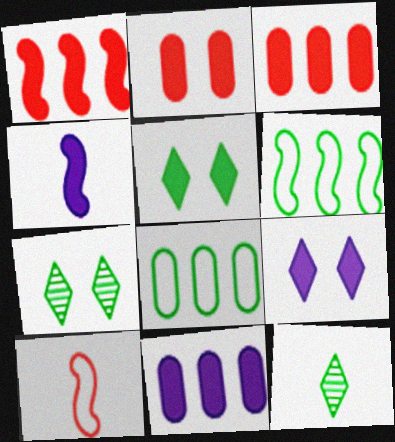[[3, 4, 5], 
[4, 9, 11], 
[7, 10, 11]]